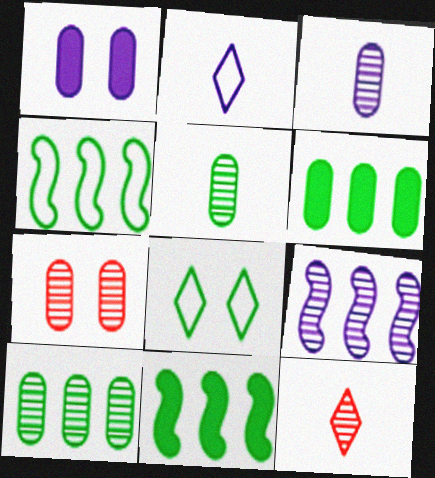[[1, 2, 9], 
[1, 4, 12], 
[2, 7, 11], 
[3, 7, 10], 
[5, 8, 11]]